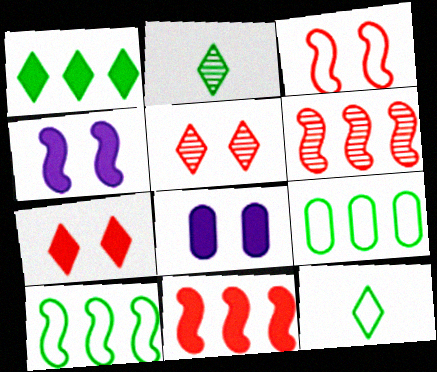[[6, 8, 12]]